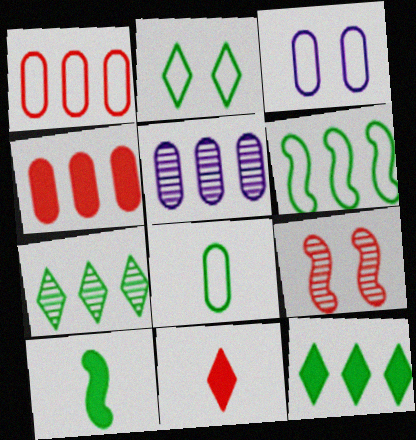[[1, 3, 8], 
[1, 9, 11], 
[2, 6, 8]]